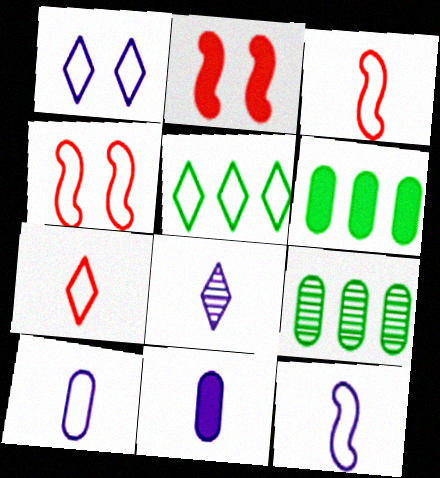[[1, 5, 7], 
[4, 5, 10], 
[4, 6, 8], 
[8, 11, 12]]